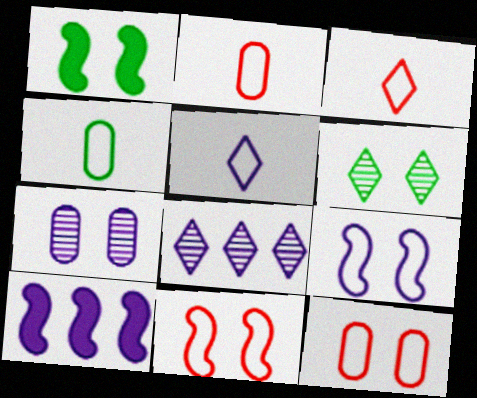[[1, 2, 8], 
[2, 6, 10], 
[5, 7, 10]]